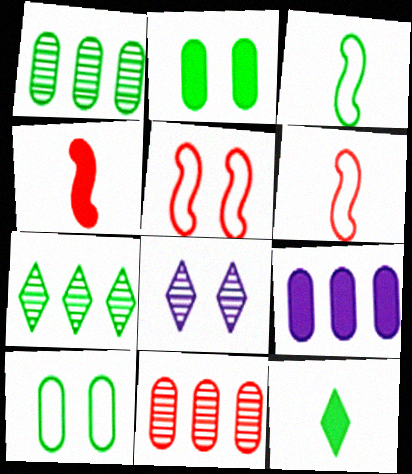[[2, 3, 7], 
[2, 5, 8]]